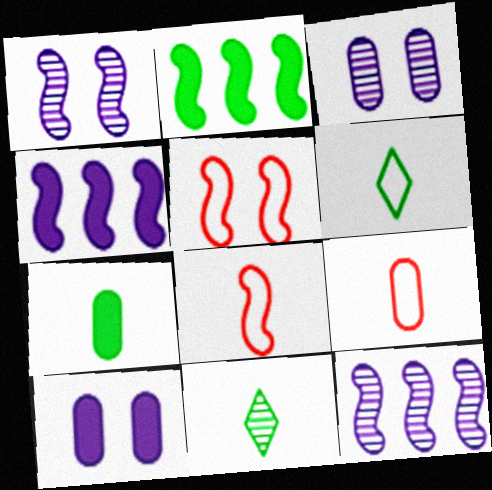[[1, 2, 8]]